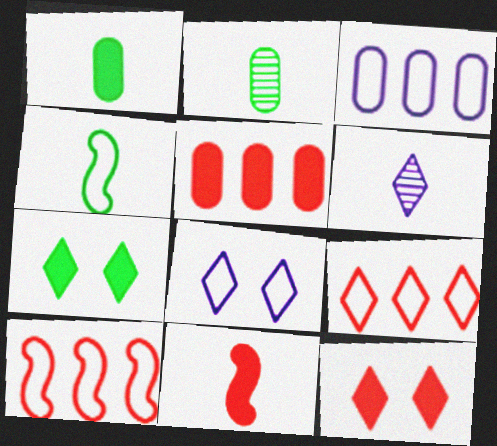[[5, 11, 12], 
[6, 7, 9]]